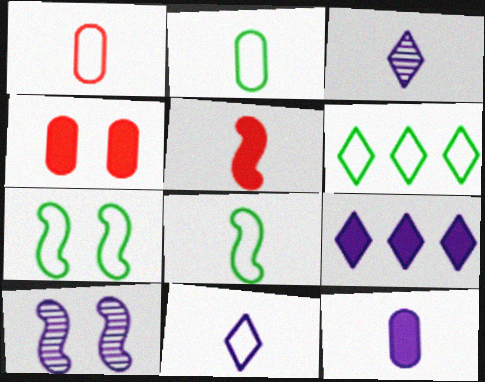[[1, 8, 11], 
[2, 3, 5], 
[2, 6, 7]]